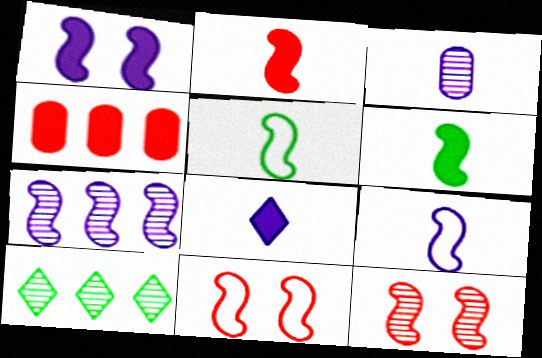[[1, 7, 9], 
[3, 8, 9], 
[3, 10, 12], 
[6, 7, 11]]